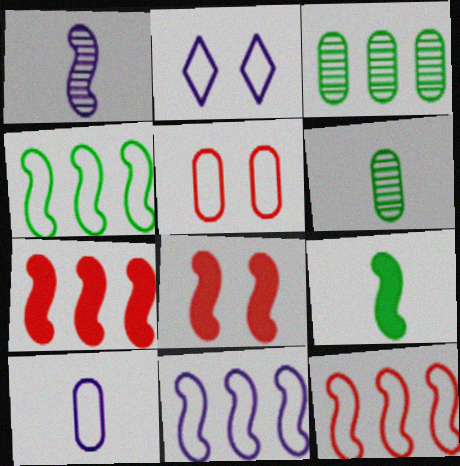[[1, 4, 8], 
[2, 6, 7], 
[2, 10, 11], 
[4, 11, 12]]